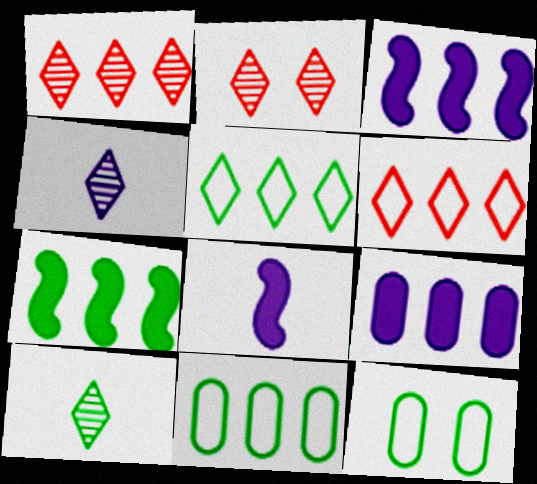[[1, 3, 11], 
[1, 8, 12], 
[2, 8, 11], 
[7, 10, 12]]